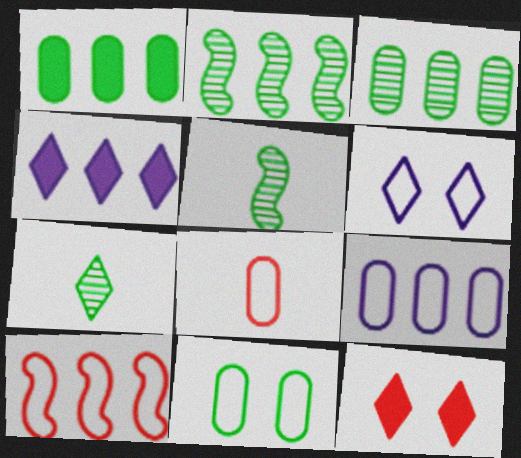[[3, 4, 10], 
[5, 9, 12], 
[8, 9, 11]]